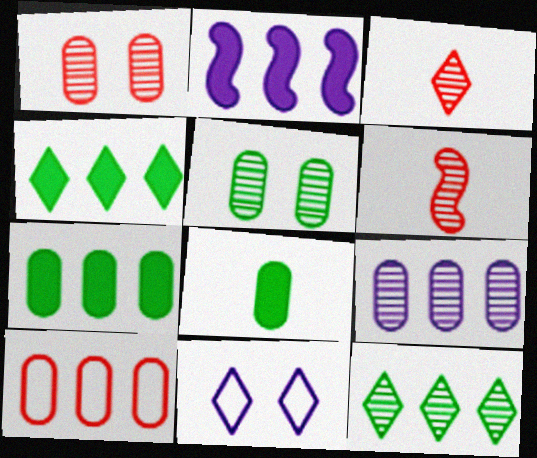[[2, 10, 12], 
[3, 4, 11], 
[6, 7, 11], 
[7, 9, 10]]